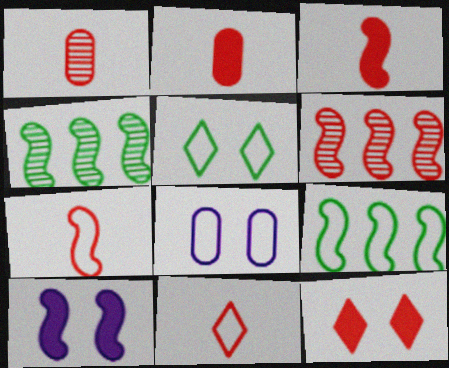[[1, 3, 11], 
[4, 7, 10], 
[8, 9, 11]]